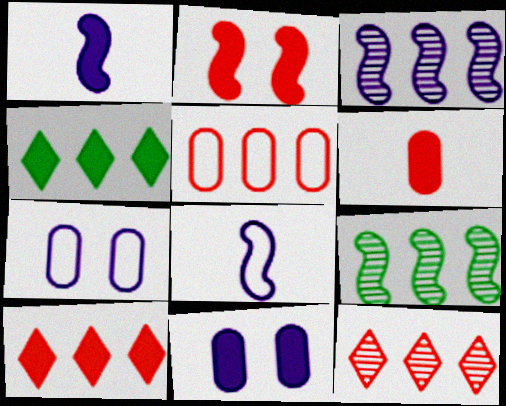[[2, 6, 10], 
[2, 8, 9], 
[3, 4, 5]]